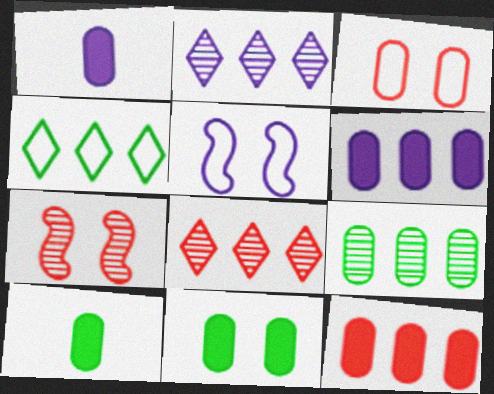[[1, 2, 5], 
[1, 3, 9], 
[1, 4, 7], 
[1, 11, 12], 
[5, 8, 10]]